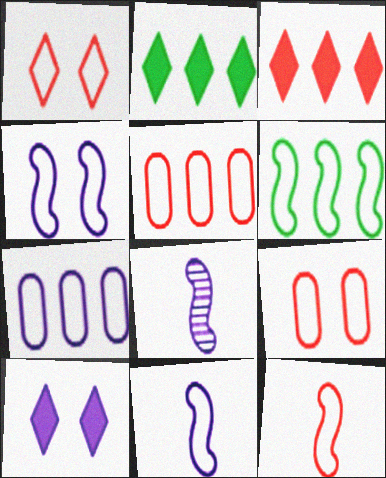[[1, 5, 12], 
[2, 8, 9], 
[4, 6, 12], 
[7, 8, 10]]